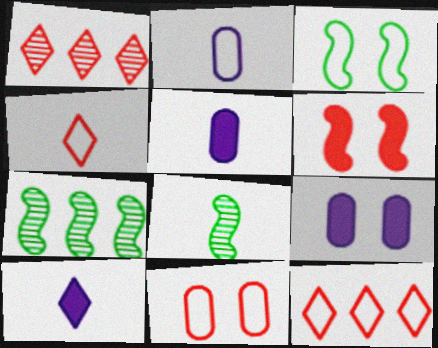[[1, 3, 5], 
[2, 3, 12], 
[4, 5, 8], 
[4, 7, 9], 
[7, 10, 11], 
[8, 9, 12]]